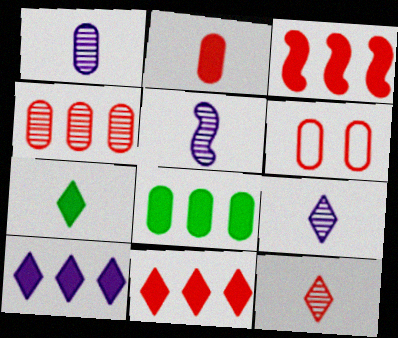[[1, 5, 9], 
[1, 6, 8], 
[2, 4, 6], 
[3, 6, 12], 
[3, 8, 10]]